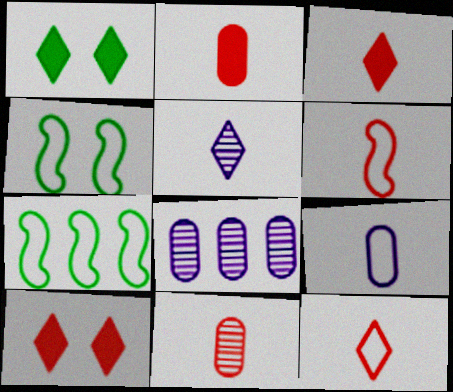[[1, 6, 8], 
[3, 4, 8], 
[3, 6, 11]]